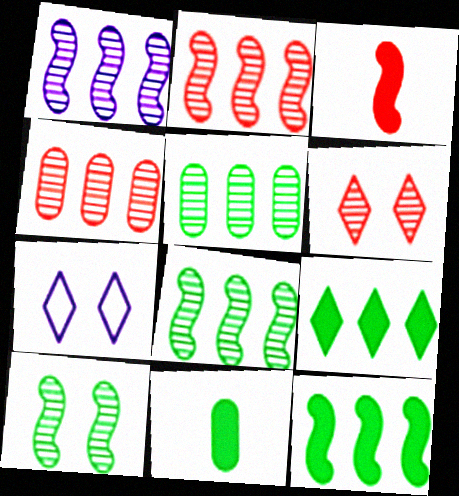[[1, 2, 8], 
[2, 7, 11], 
[3, 5, 7]]